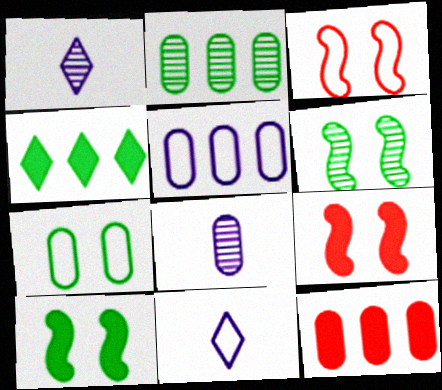[[2, 5, 12], 
[2, 9, 11], 
[3, 4, 8], 
[6, 11, 12], 
[7, 8, 12]]